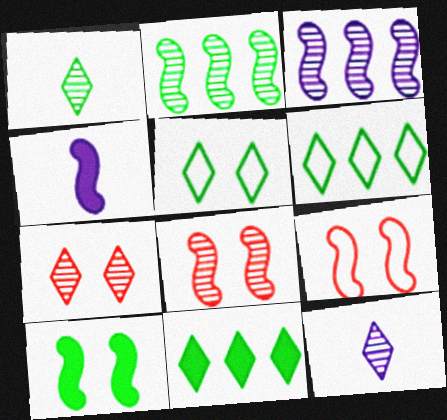[[1, 5, 11], 
[2, 4, 9]]